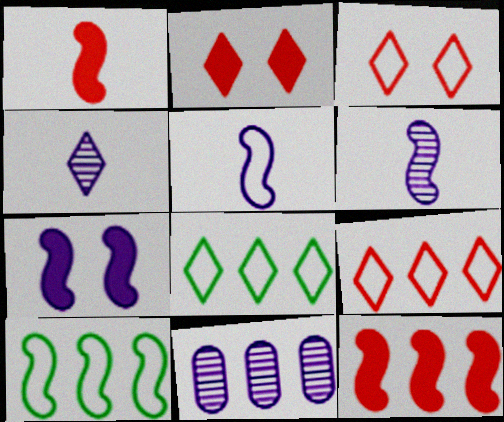[[2, 4, 8], 
[8, 11, 12]]